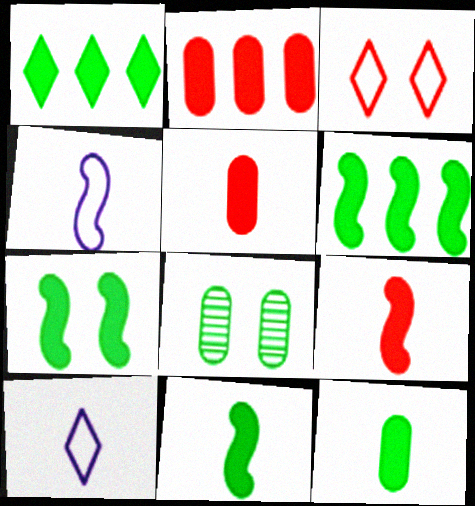[[1, 7, 12], 
[6, 7, 11]]